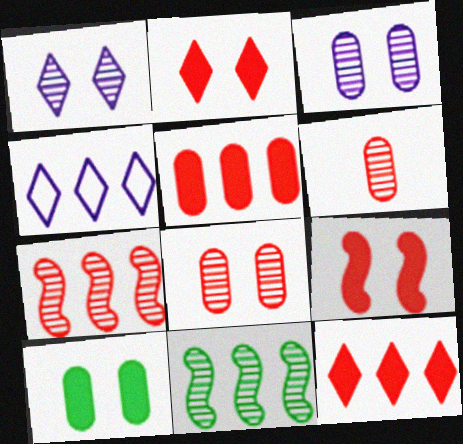[[1, 6, 11], 
[4, 5, 11]]